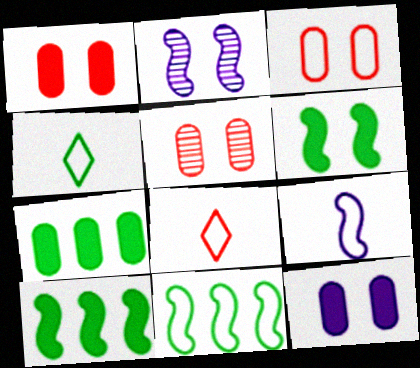[[1, 3, 5], 
[2, 7, 8]]